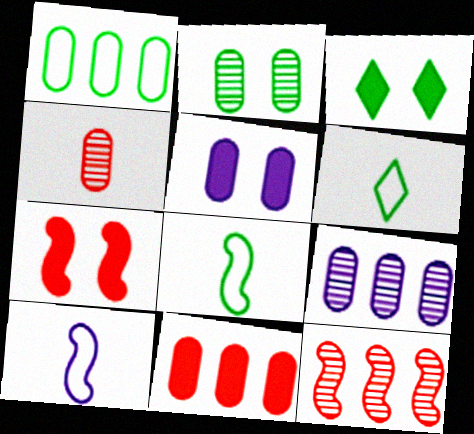[[1, 4, 5], 
[1, 9, 11], 
[2, 4, 9], 
[3, 5, 7], 
[5, 6, 12], 
[6, 7, 9]]